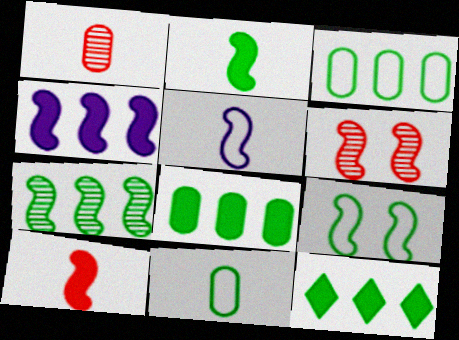[[2, 7, 9], 
[3, 7, 12]]